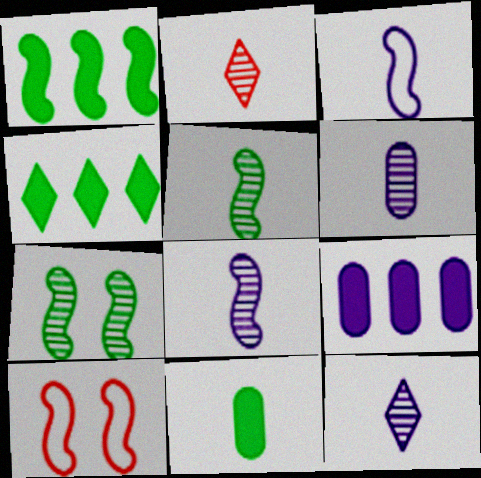[[1, 8, 10], 
[2, 3, 11], 
[2, 5, 6], 
[4, 6, 10], 
[6, 8, 12]]